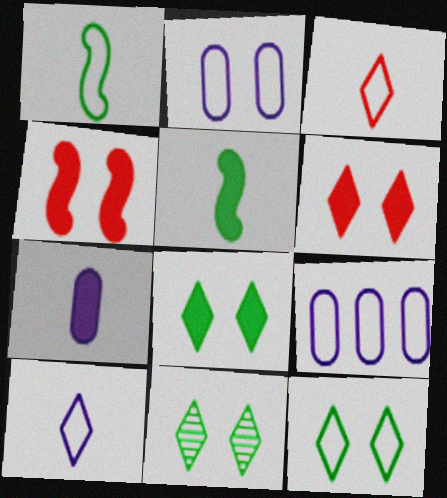[[2, 4, 11], 
[8, 11, 12]]